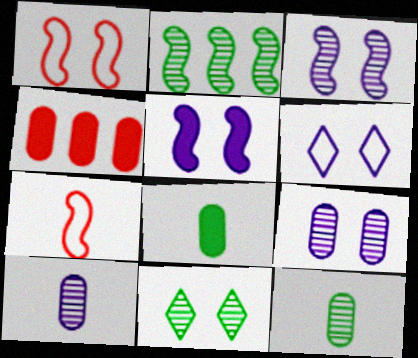[[2, 5, 7], 
[2, 11, 12], 
[5, 6, 9]]